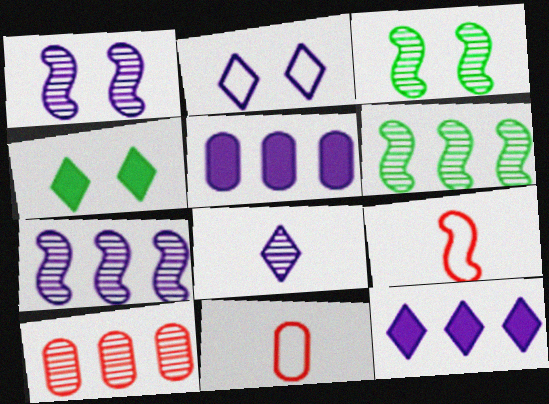[[2, 8, 12], 
[3, 8, 10], 
[3, 11, 12], 
[4, 7, 11]]